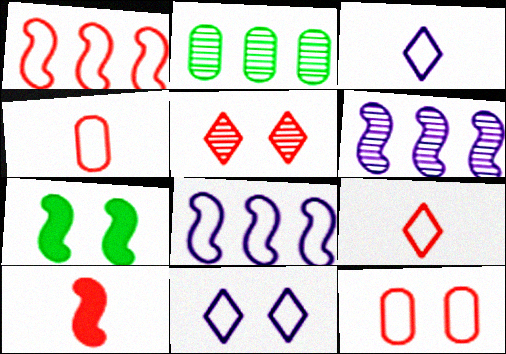[[1, 9, 12], 
[2, 10, 11]]